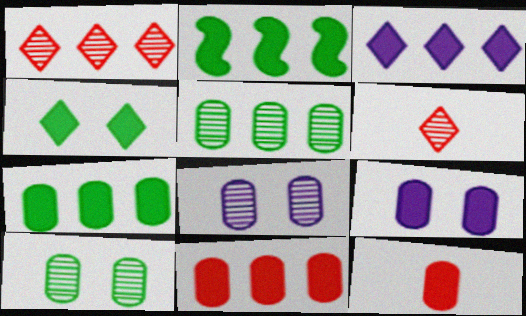[[2, 3, 11], 
[7, 9, 12]]